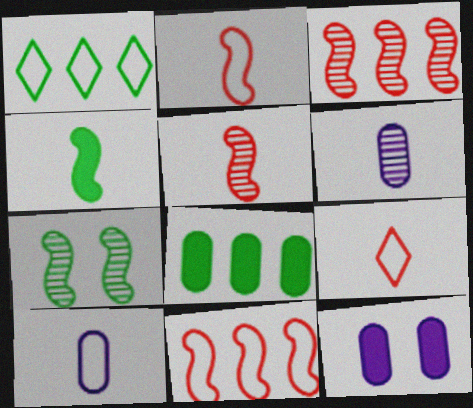[[1, 5, 12], 
[4, 6, 9]]